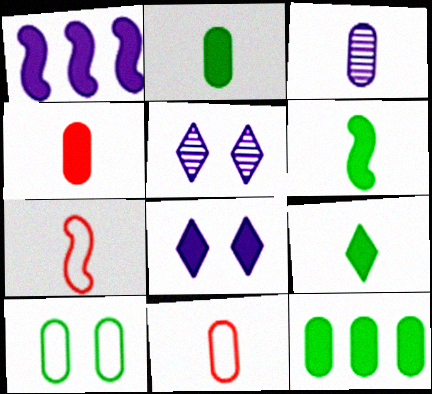[[2, 3, 11], 
[2, 6, 9], 
[3, 7, 9], 
[5, 7, 12]]